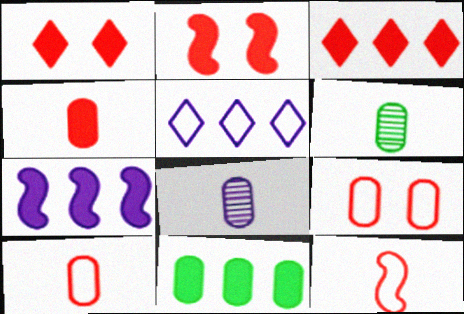[[2, 3, 4], 
[2, 5, 6], 
[3, 7, 11], 
[8, 9, 11]]